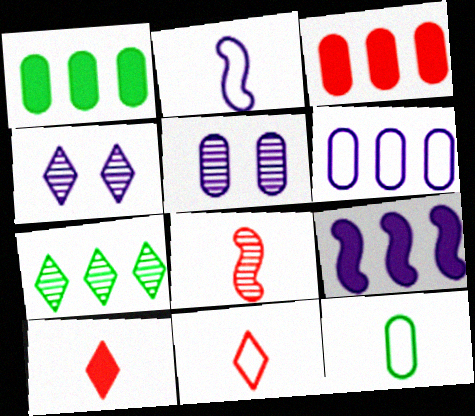[[2, 11, 12], 
[3, 5, 12], 
[5, 7, 8]]